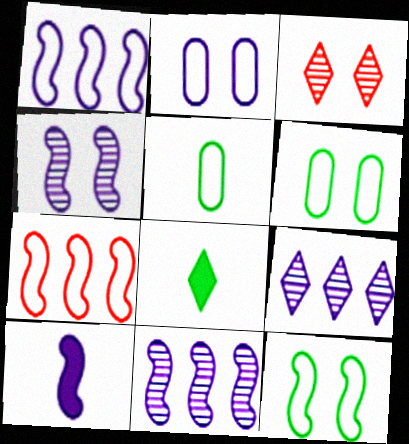[[1, 4, 10], 
[2, 9, 10]]